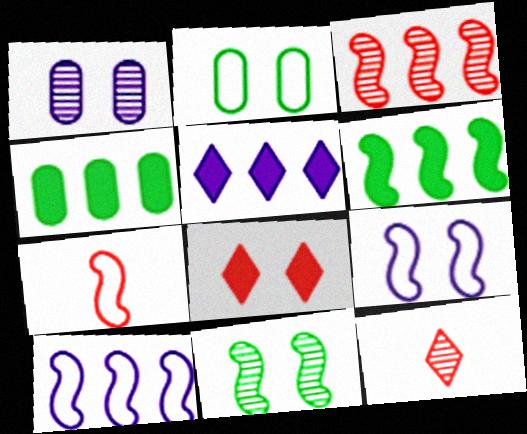[[3, 6, 10], 
[4, 9, 12]]